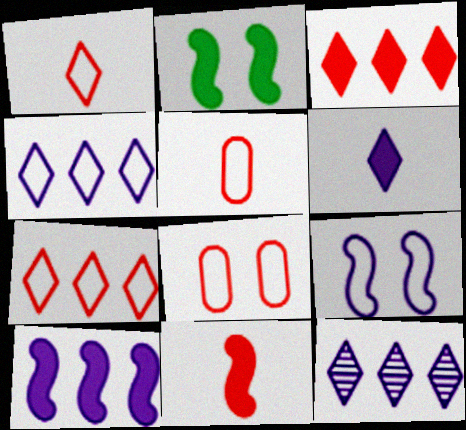[[2, 5, 12], 
[2, 10, 11]]